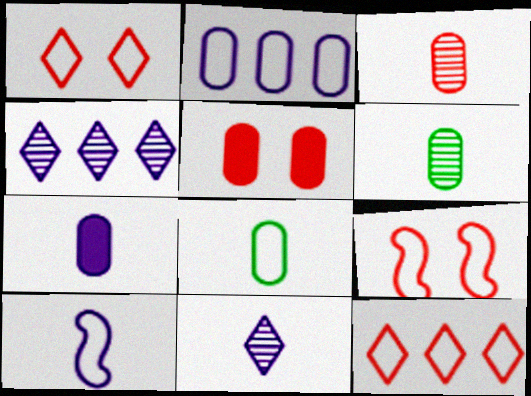[[2, 5, 6], 
[3, 7, 8], 
[7, 10, 11]]